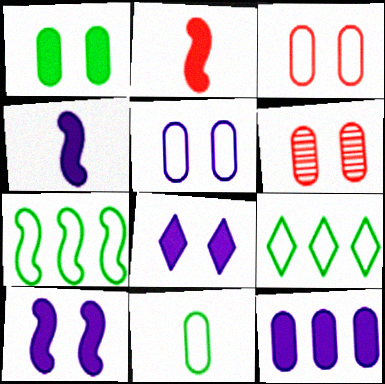[[1, 5, 6], 
[4, 6, 9], 
[4, 8, 12], 
[6, 11, 12]]